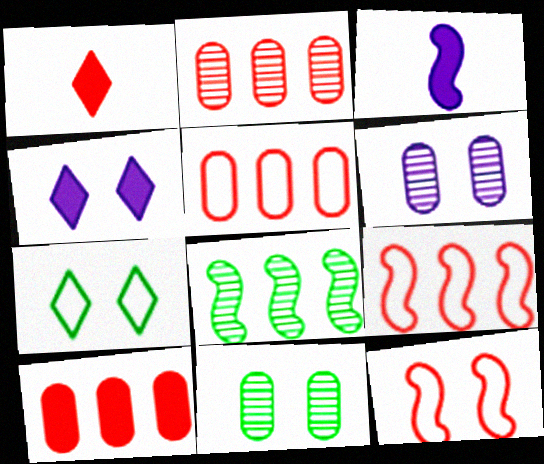[[1, 2, 12], 
[2, 3, 7], 
[2, 5, 10], 
[3, 8, 12], 
[4, 11, 12]]